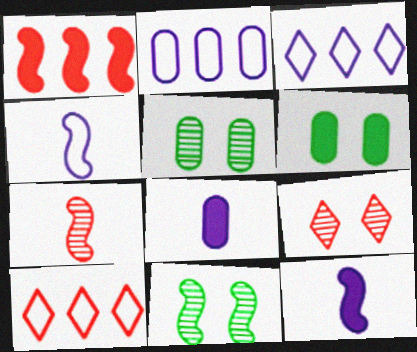[[1, 4, 11], 
[3, 6, 7], 
[5, 10, 12], 
[8, 10, 11]]